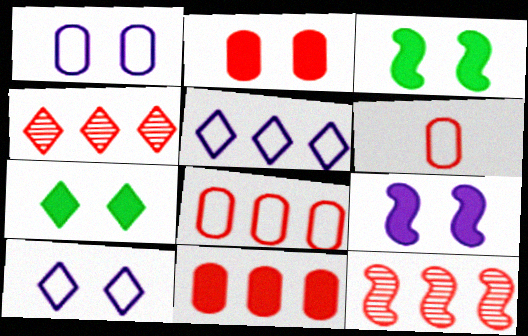[[2, 7, 9]]